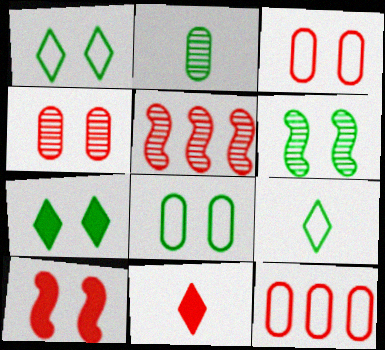[[3, 5, 11], 
[6, 7, 8]]